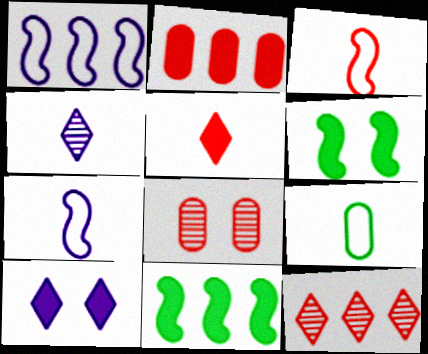[]